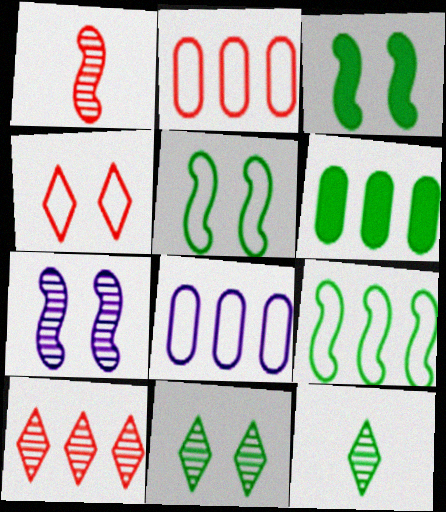[[5, 6, 12]]